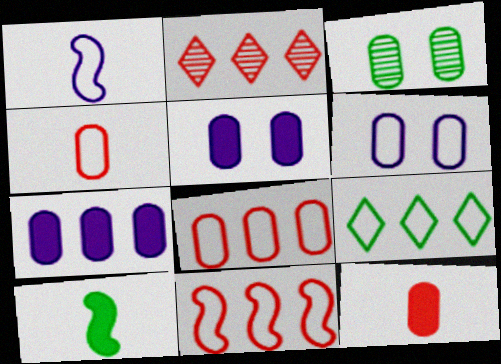[[2, 6, 10], 
[3, 4, 7], 
[3, 9, 10]]